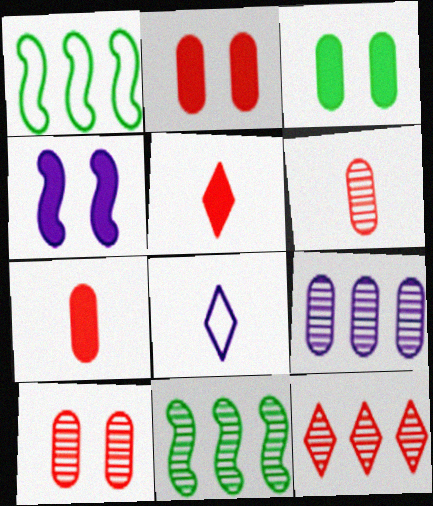[[2, 8, 11], 
[4, 8, 9], 
[9, 11, 12]]